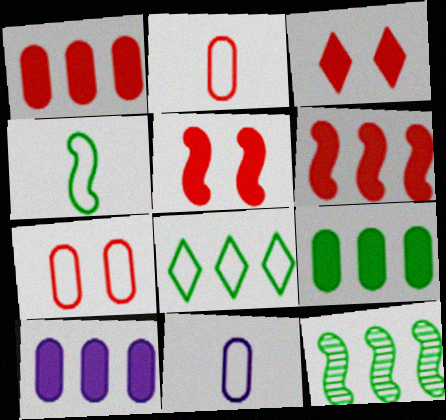[[1, 9, 10], 
[3, 11, 12], 
[8, 9, 12]]